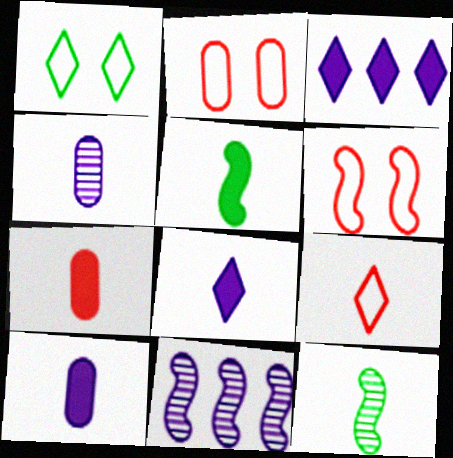[[1, 7, 11], 
[2, 3, 12], 
[4, 5, 9], 
[5, 6, 11], 
[5, 7, 8], 
[9, 10, 12]]